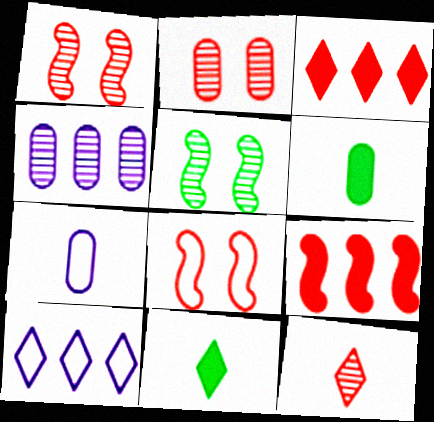[[1, 6, 10], 
[3, 5, 7], 
[4, 5, 12], 
[4, 8, 11]]